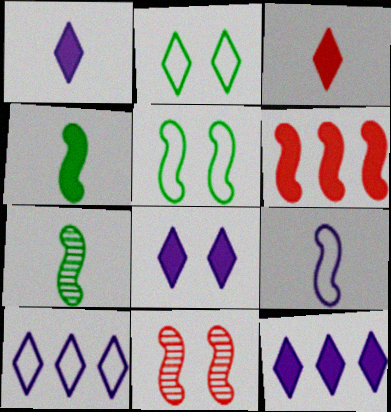[[1, 8, 12]]